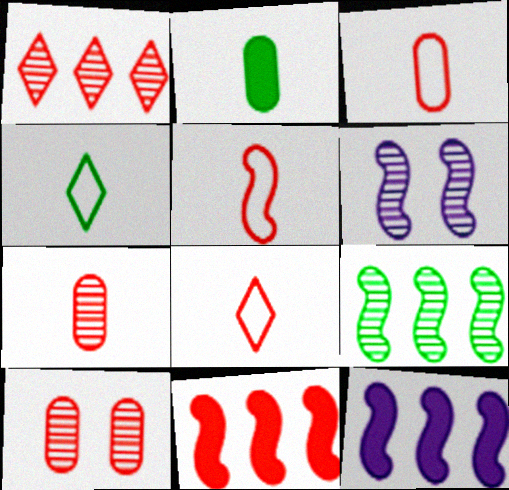[[3, 5, 8], 
[4, 10, 12], 
[8, 10, 11]]